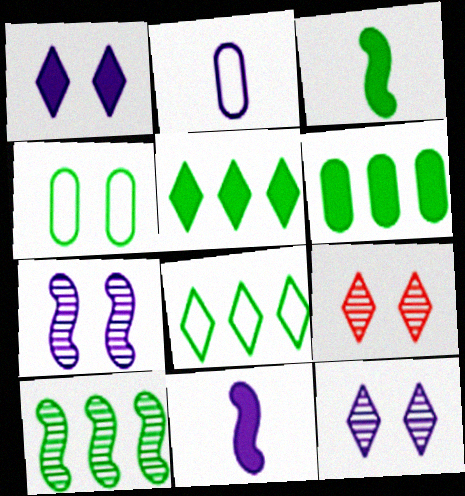[[6, 8, 10]]